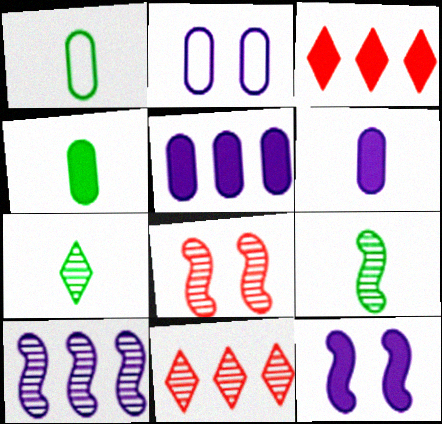[[1, 11, 12], 
[2, 3, 9], 
[3, 4, 12], 
[8, 9, 10]]